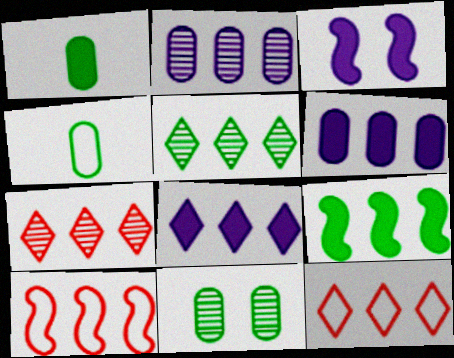[[2, 9, 12], 
[3, 4, 7], 
[5, 6, 10], 
[5, 8, 12]]